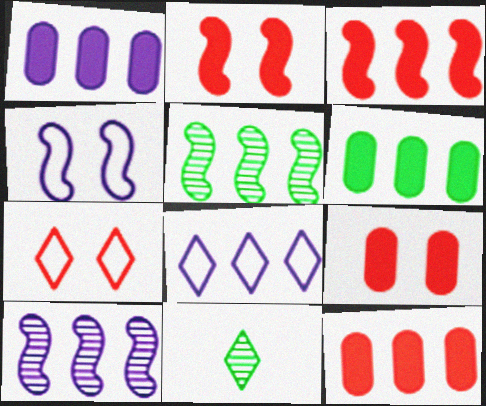[[1, 6, 12], 
[1, 8, 10], 
[4, 11, 12], 
[5, 8, 12]]